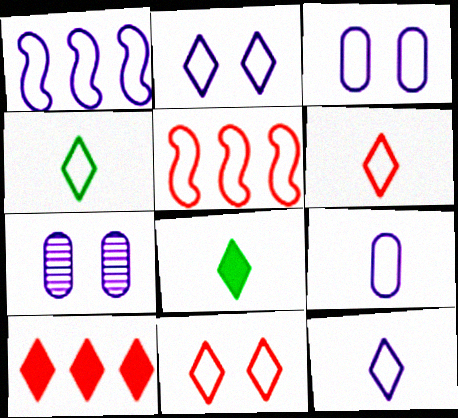[[1, 2, 9], 
[1, 3, 12], 
[3, 4, 5], 
[4, 6, 12], 
[5, 7, 8]]